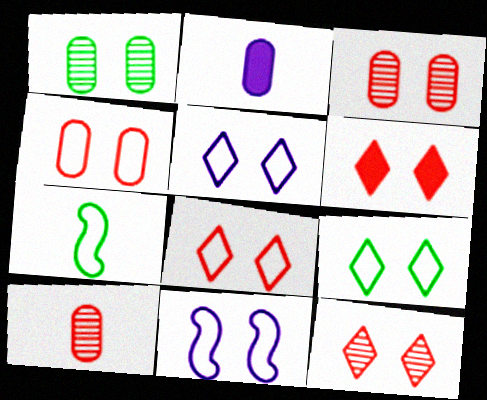[[1, 6, 11], 
[4, 9, 11], 
[5, 8, 9], 
[6, 8, 12]]